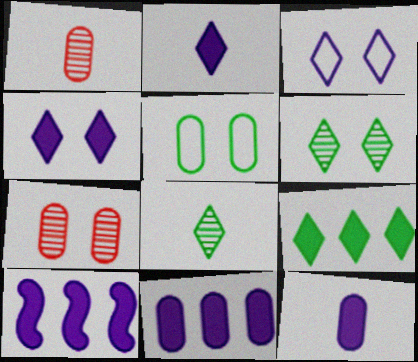[[1, 5, 11], 
[4, 10, 12]]